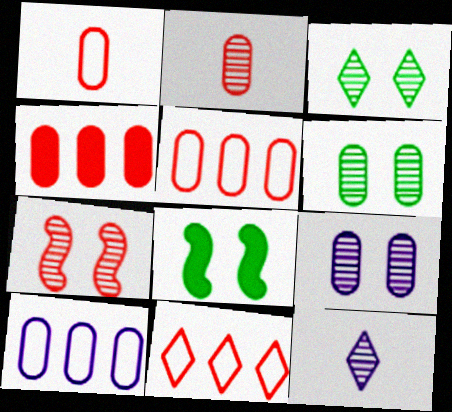[[3, 7, 9], 
[5, 8, 12]]